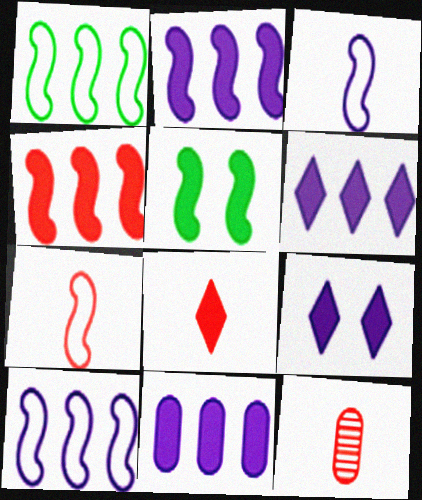[[1, 9, 12], 
[2, 6, 11], 
[5, 8, 11], 
[7, 8, 12]]